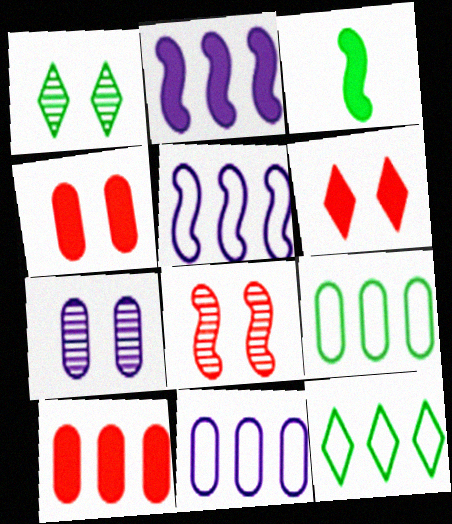[[1, 3, 9], 
[1, 7, 8], 
[3, 5, 8]]